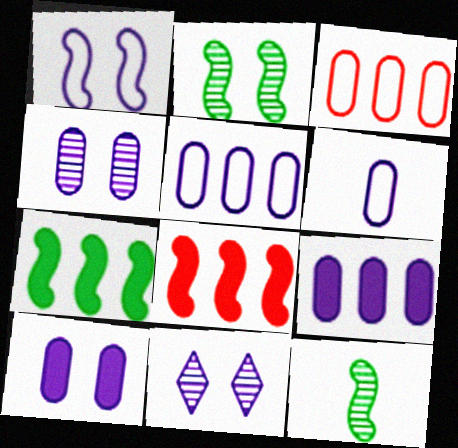[[1, 8, 12], 
[1, 10, 11], 
[4, 6, 9]]